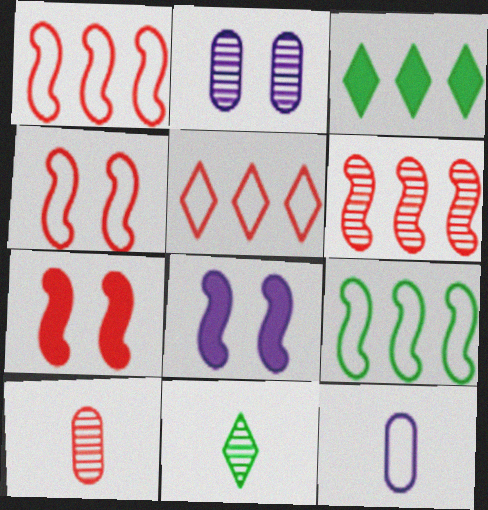[[2, 6, 11], 
[5, 7, 10]]